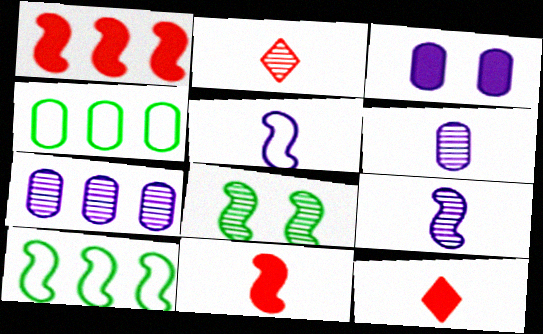[[1, 5, 8], 
[2, 3, 10], 
[2, 7, 8]]